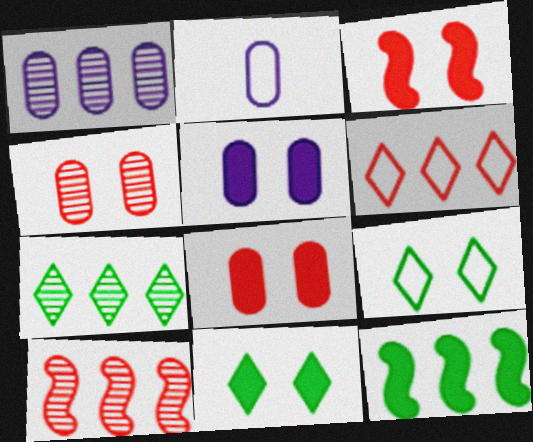[[1, 2, 5], 
[1, 6, 12], 
[1, 7, 10], 
[2, 3, 7], 
[2, 10, 11], 
[3, 5, 11]]